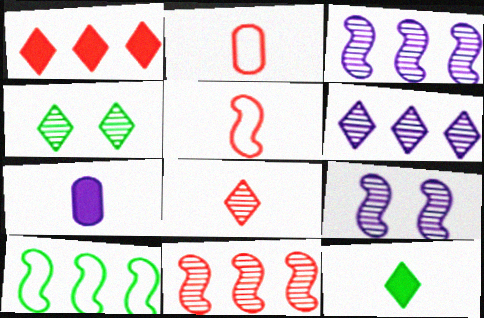[[4, 6, 8]]